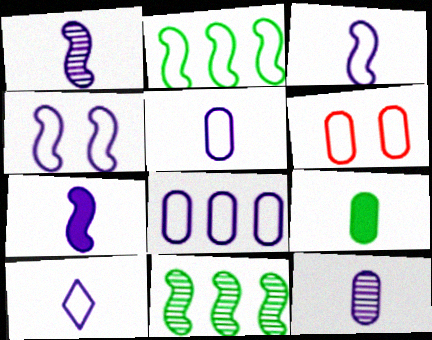[[1, 3, 7], 
[2, 6, 10], 
[3, 5, 10], 
[4, 8, 10], 
[7, 10, 12]]